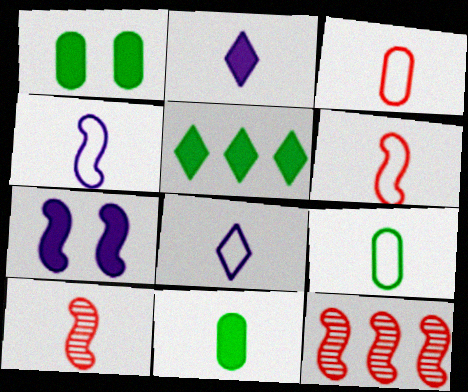[[1, 8, 12], 
[2, 9, 10], 
[6, 8, 9], 
[8, 10, 11]]